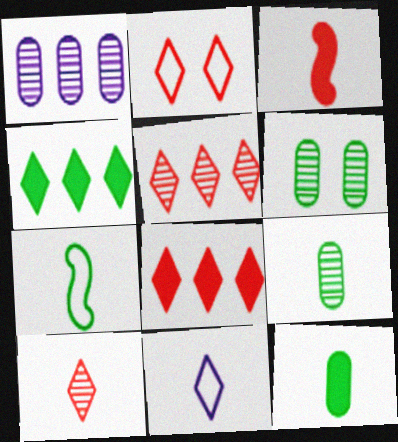[[2, 8, 10], 
[3, 9, 11], 
[4, 6, 7]]